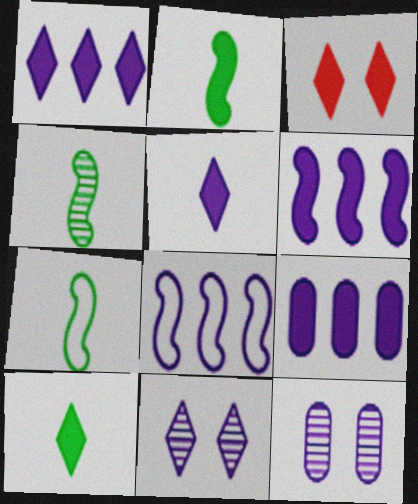[[1, 3, 10], 
[1, 6, 9], 
[2, 3, 9], 
[2, 4, 7], 
[5, 8, 12]]